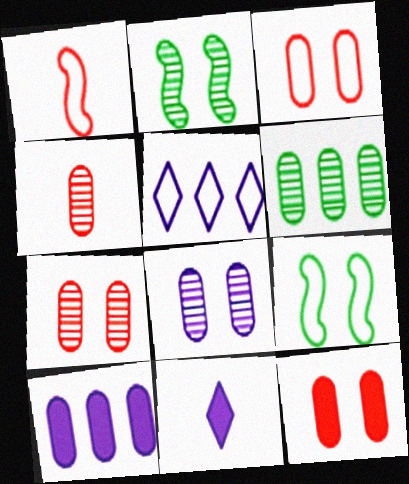[[3, 7, 12], 
[4, 6, 8]]